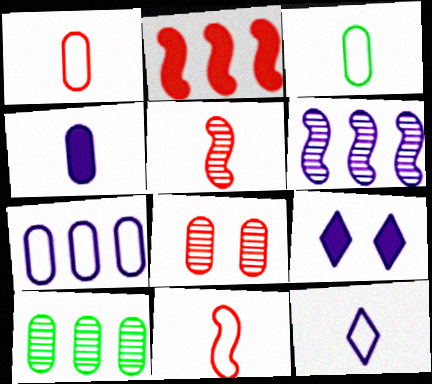[[3, 11, 12], 
[9, 10, 11]]